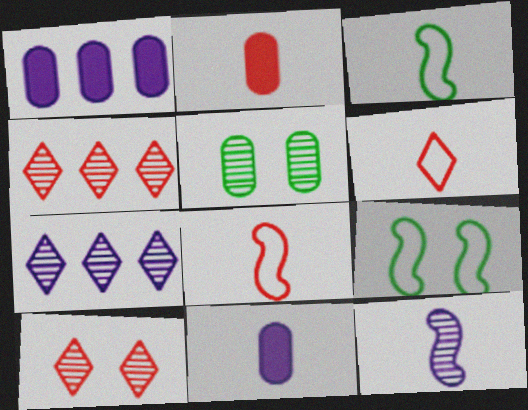[[1, 3, 10], 
[2, 7, 9], 
[4, 5, 12], 
[4, 9, 11]]